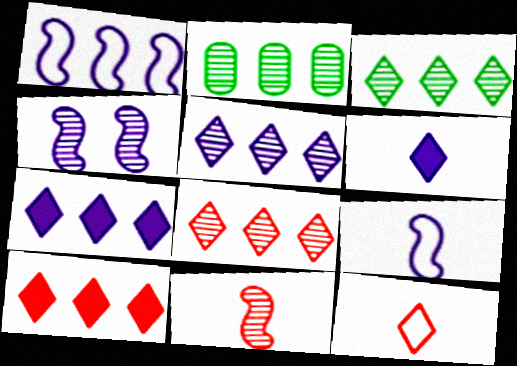[[1, 2, 10], 
[3, 5, 8]]